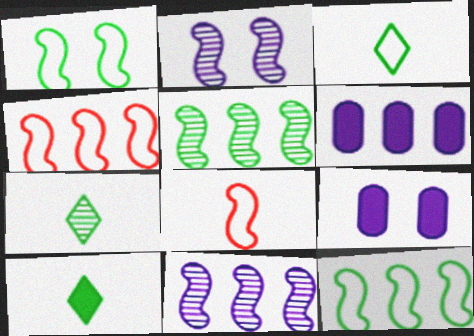[[3, 7, 10], 
[4, 7, 9]]